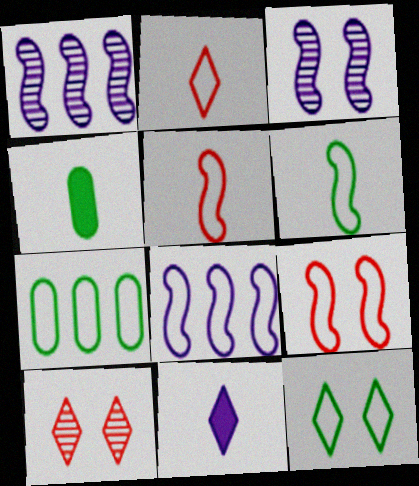[[4, 8, 10], 
[6, 7, 12], 
[6, 8, 9]]